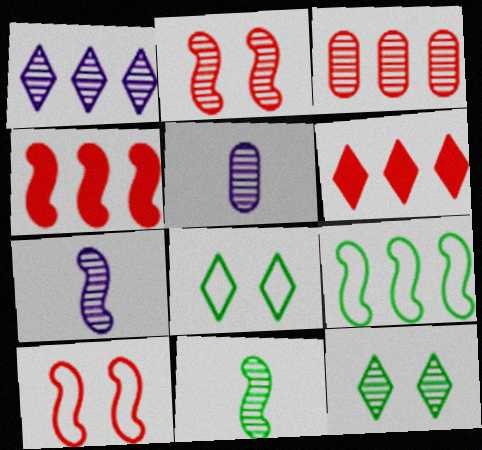[[3, 7, 12], 
[4, 5, 8]]